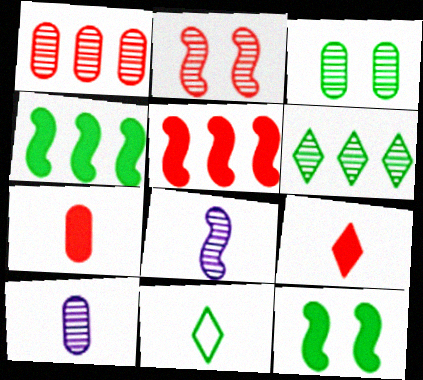[[1, 3, 10], 
[2, 6, 10], 
[3, 4, 11], 
[7, 8, 11]]